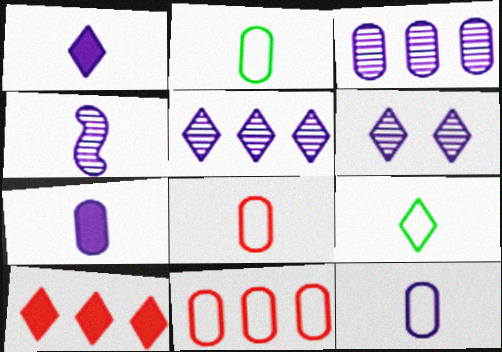[[1, 4, 12], 
[2, 8, 12], 
[3, 4, 6], 
[6, 9, 10]]